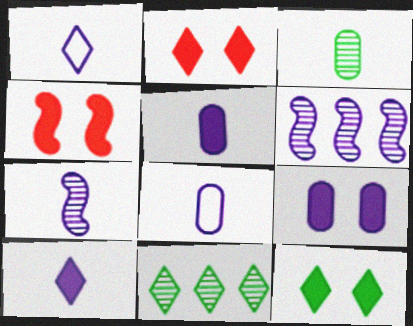[[1, 2, 11], 
[1, 5, 7], 
[1, 6, 9], 
[4, 8, 11], 
[4, 9, 12], 
[7, 8, 10]]